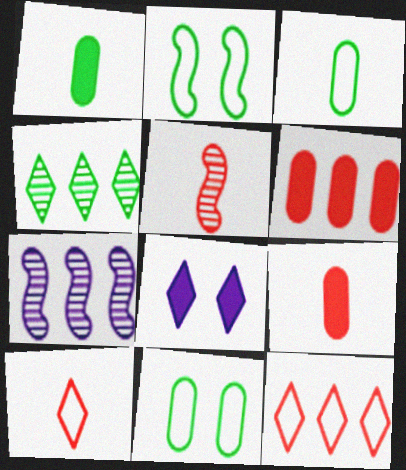[[1, 2, 4], 
[4, 8, 10], 
[5, 9, 10]]